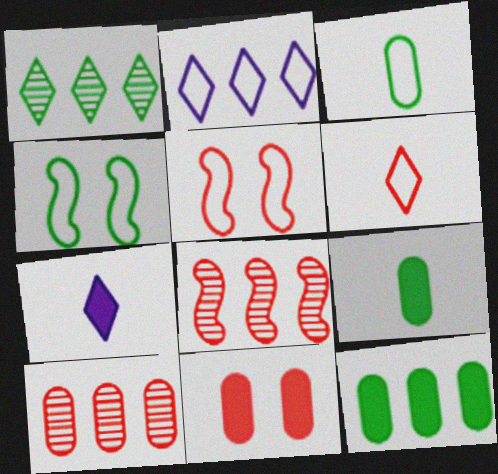[[1, 4, 9], 
[2, 3, 5], 
[2, 8, 12], 
[4, 7, 10], 
[6, 8, 11]]